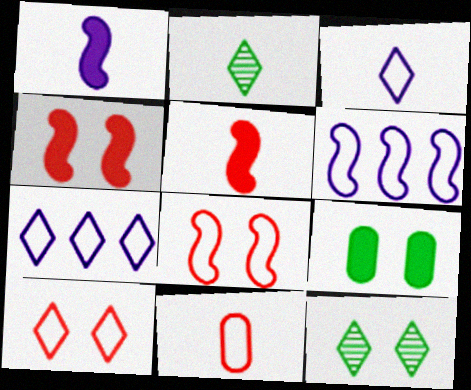[[1, 2, 11]]